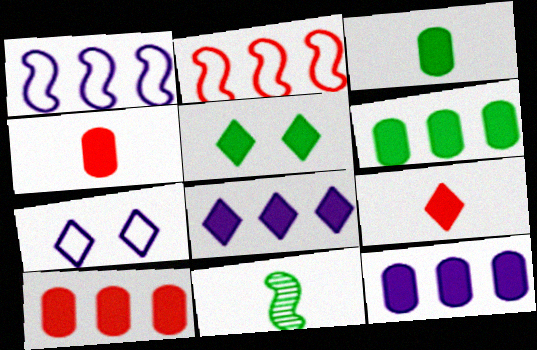[[5, 8, 9], 
[6, 10, 12], 
[7, 10, 11]]